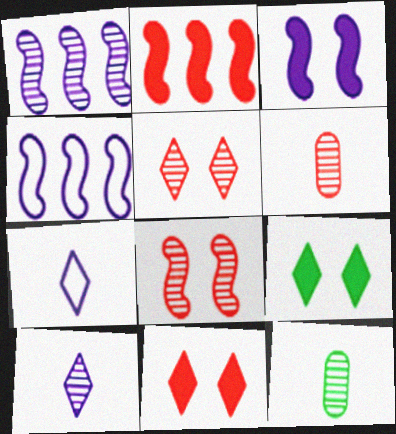[[1, 5, 12], 
[4, 6, 9], 
[4, 11, 12]]